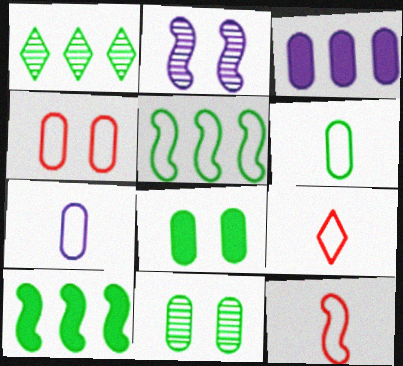[[2, 10, 12]]